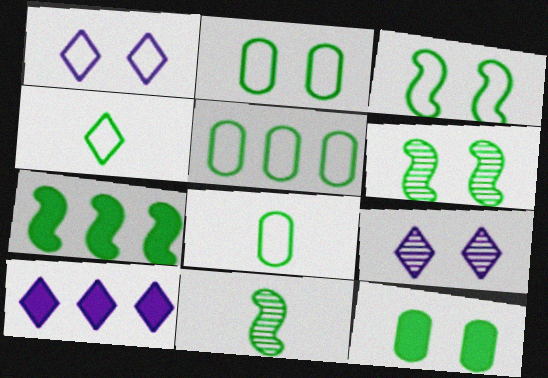[[2, 5, 8], 
[3, 4, 5], 
[3, 7, 11]]